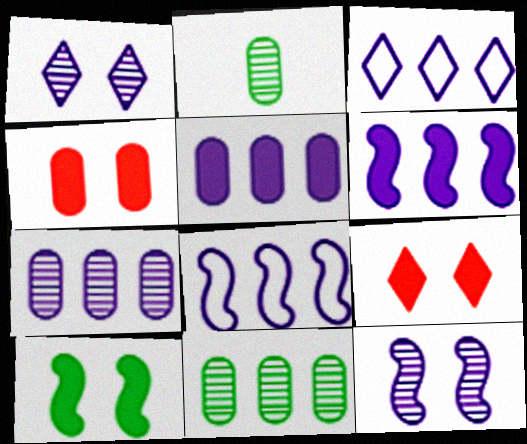[[2, 8, 9], 
[3, 6, 7]]